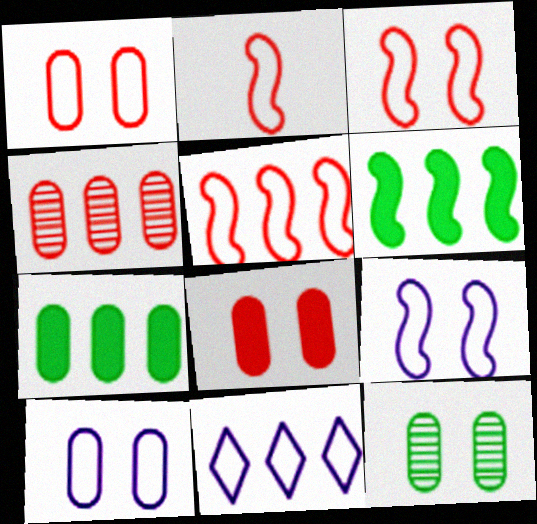[[2, 3, 5], 
[4, 6, 11], 
[8, 10, 12]]